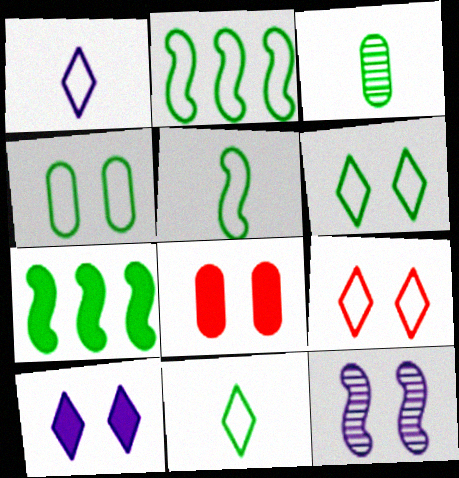[[2, 4, 11], 
[3, 6, 7], 
[6, 8, 12]]